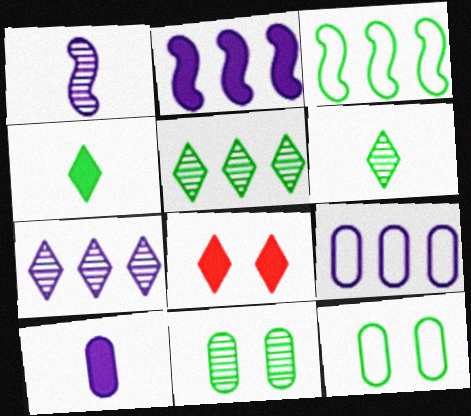[[2, 7, 9], 
[3, 4, 11]]